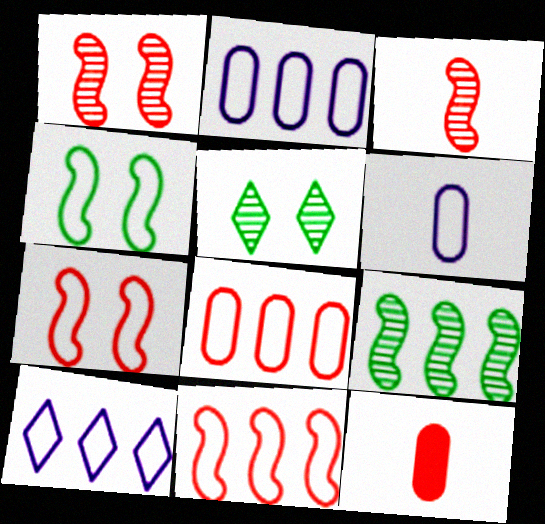[]